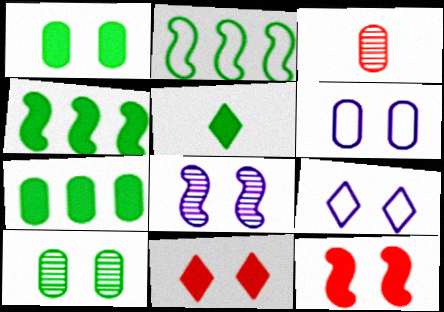[[1, 4, 5], 
[2, 5, 10], 
[3, 4, 9], 
[3, 6, 7], 
[9, 10, 12]]